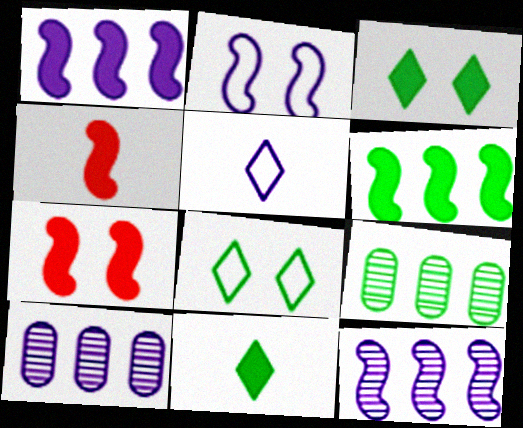[[4, 8, 10], 
[5, 7, 9]]